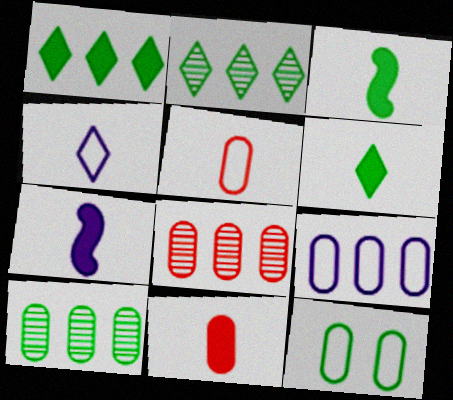[[2, 3, 12], 
[5, 9, 12], 
[6, 7, 11]]